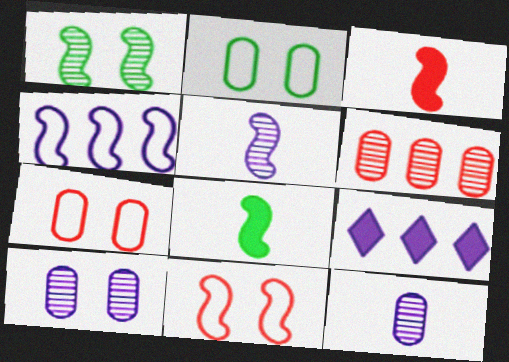[[1, 3, 4]]